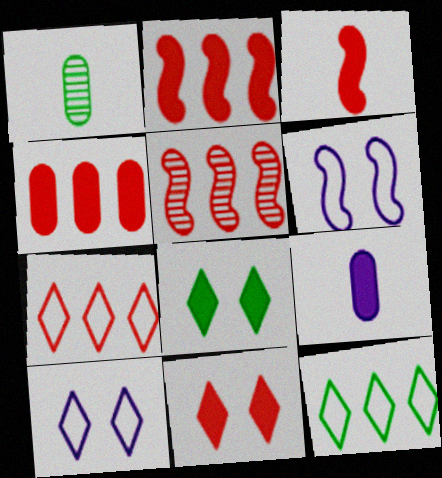[[1, 2, 10], 
[2, 8, 9], 
[3, 4, 11], 
[4, 5, 7]]